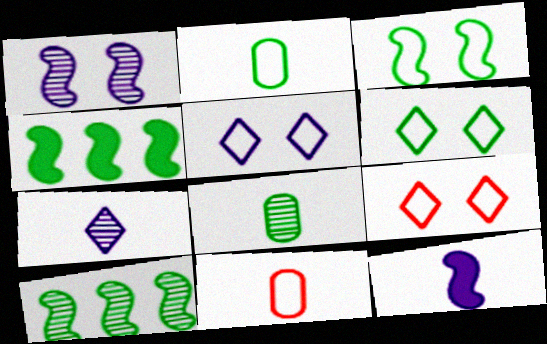[[4, 6, 8], 
[5, 6, 9]]